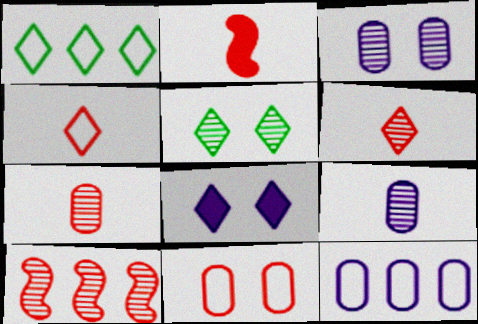[[1, 2, 3], 
[1, 6, 8], 
[2, 4, 7], 
[2, 5, 12], 
[5, 9, 10]]